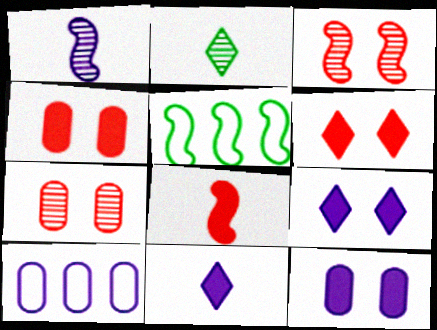[[1, 9, 10], 
[5, 7, 11]]